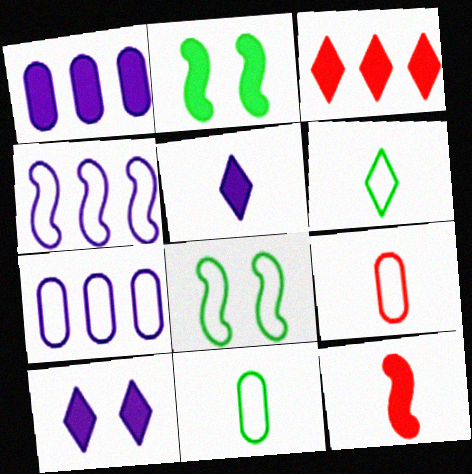[]